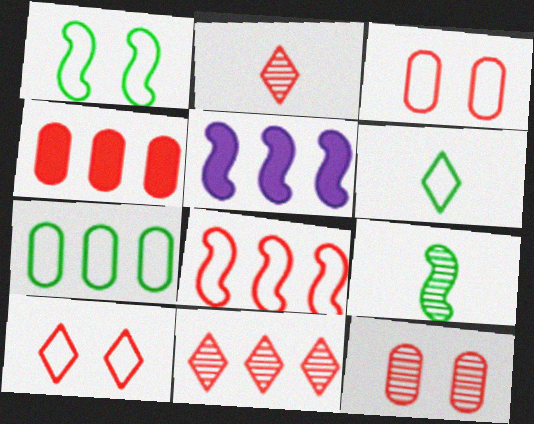[[1, 6, 7], 
[4, 8, 11], 
[5, 6, 12], 
[5, 7, 11]]